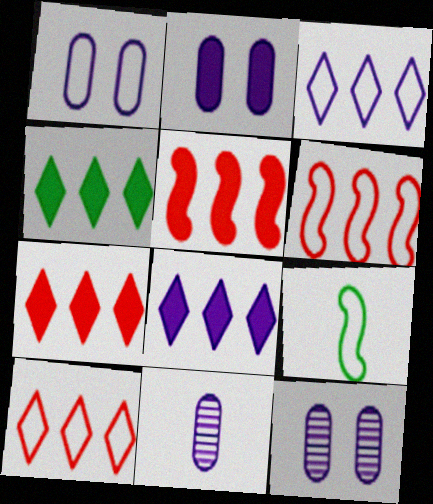[[1, 2, 12], 
[1, 9, 10], 
[4, 7, 8], 
[7, 9, 12]]